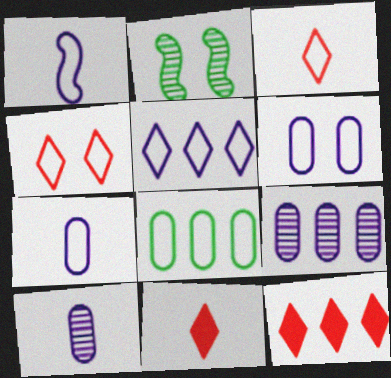[[1, 4, 8], 
[1, 5, 6], 
[2, 7, 12]]